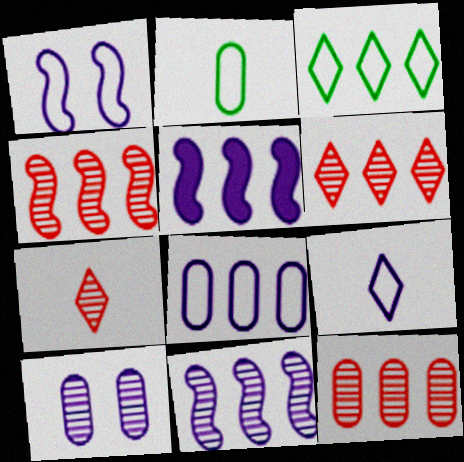[[1, 8, 9], 
[3, 5, 12], 
[4, 6, 12], 
[5, 9, 10]]